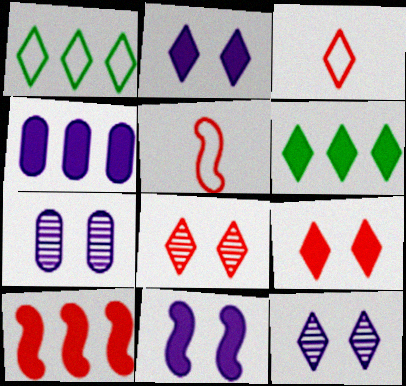[[3, 6, 12], 
[4, 6, 10], 
[5, 6, 7]]